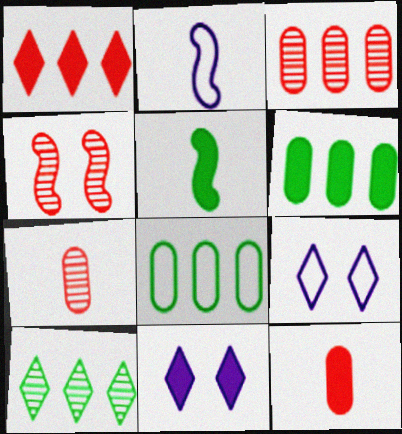[[3, 5, 9]]